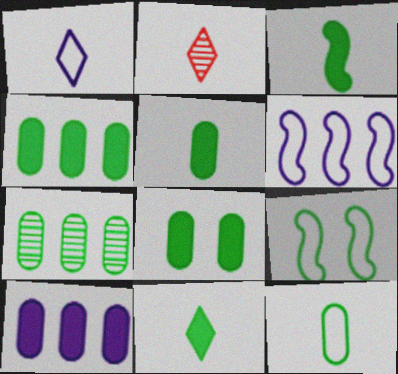[[1, 2, 11], 
[2, 6, 8], 
[2, 9, 10], 
[3, 5, 11], 
[4, 5, 8], 
[7, 8, 12], 
[7, 9, 11]]